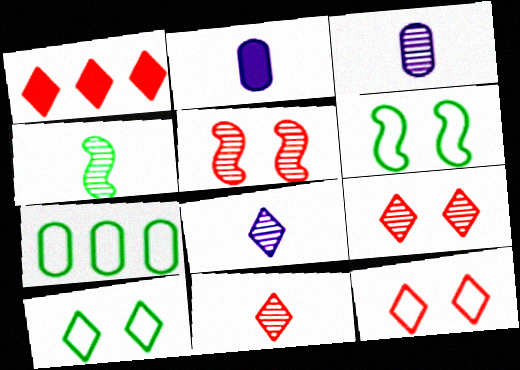[[1, 3, 6], 
[1, 8, 10], 
[1, 11, 12], 
[3, 4, 11]]